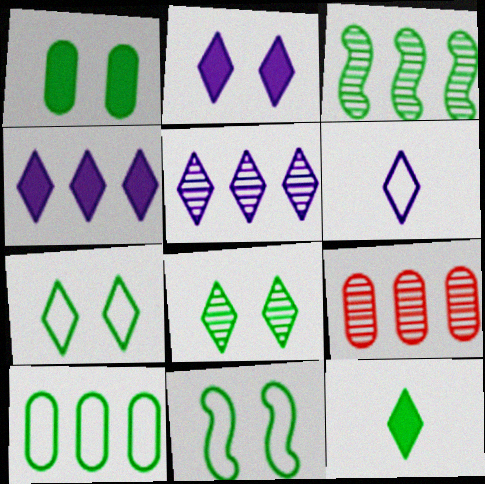[[1, 8, 11], 
[2, 5, 6], 
[3, 5, 9]]